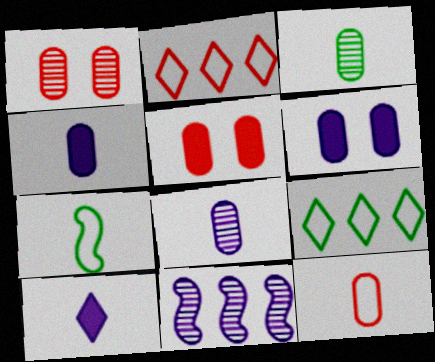[[3, 4, 12]]